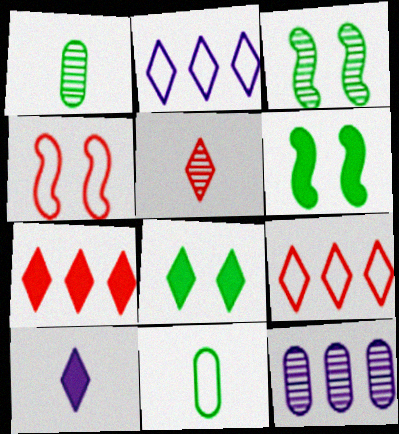[[2, 4, 11], 
[2, 5, 8], 
[3, 5, 12], 
[7, 8, 10]]